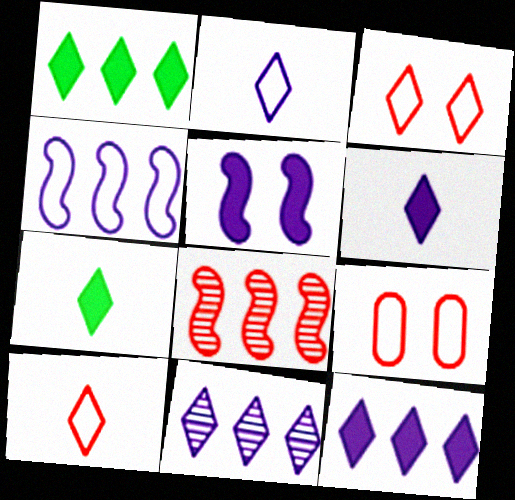[[3, 7, 11]]